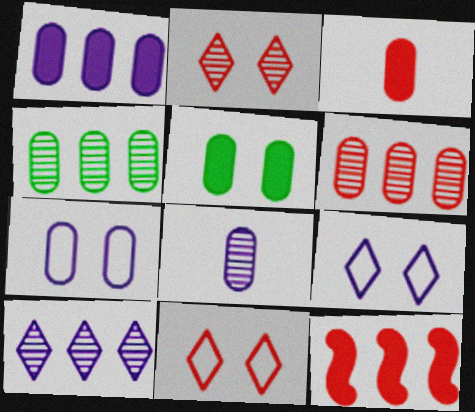[[1, 3, 5], 
[1, 7, 8], 
[3, 4, 7]]